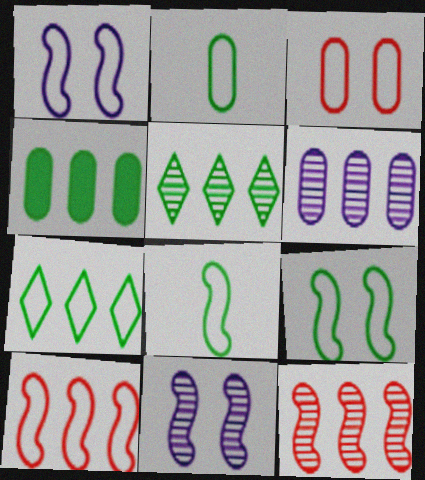[[1, 8, 10], 
[2, 7, 9], 
[5, 6, 12]]